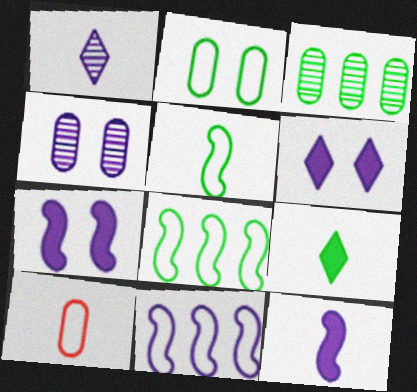[]